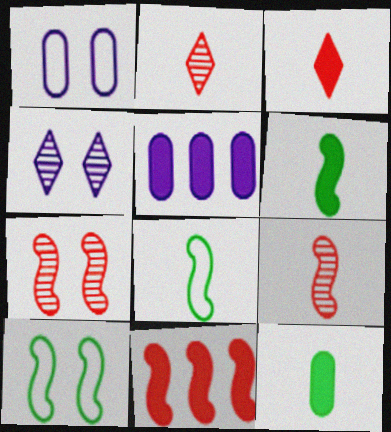[[2, 5, 10]]